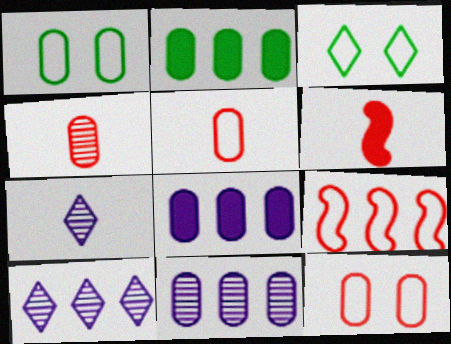[[1, 4, 8], 
[1, 6, 10], 
[2, 9, 10], 
[3, 6, 11]]